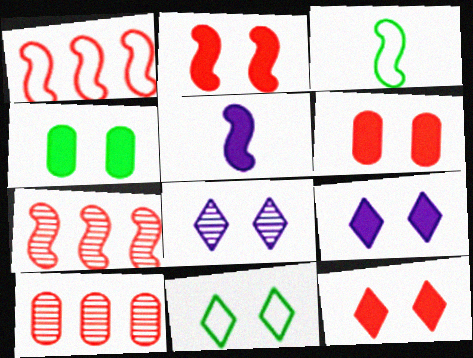[[2, 4, 9], 
[2, 6, 12], 
[3, 9, 10], 
[5, 10, 11], 
[8, 11, 12]]